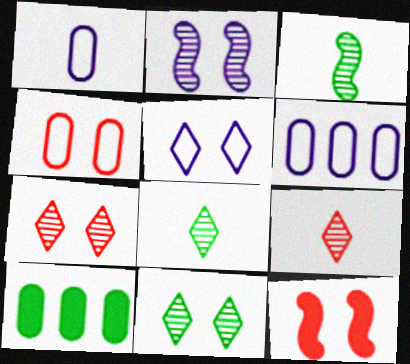[[4, 7, 12], 
[6, 8, 12]]